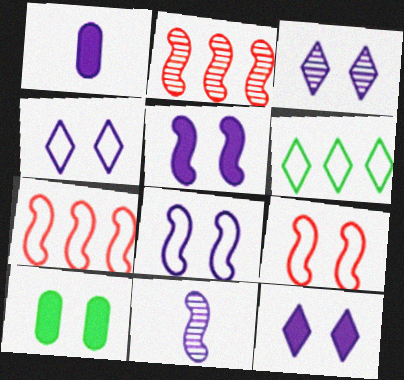[[3, 4, 12], 
[3, 9, 10]]